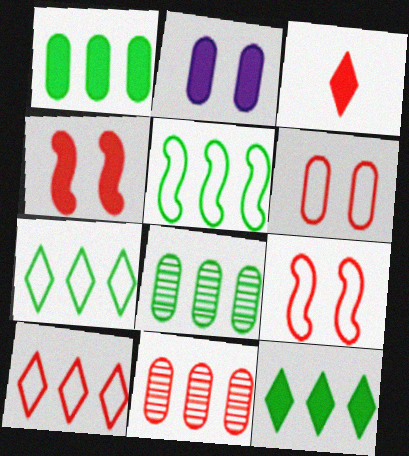[[3, 9, 11], 
[5, 8, 12]]